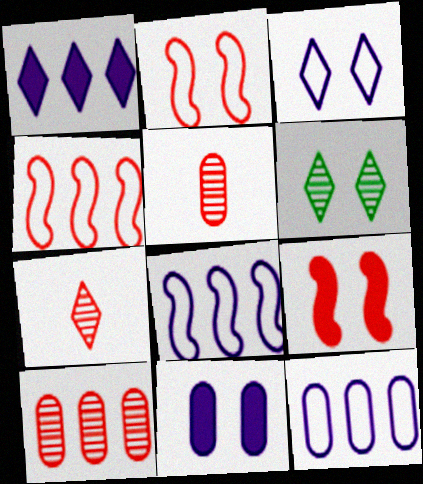[[2, 6, 11]]